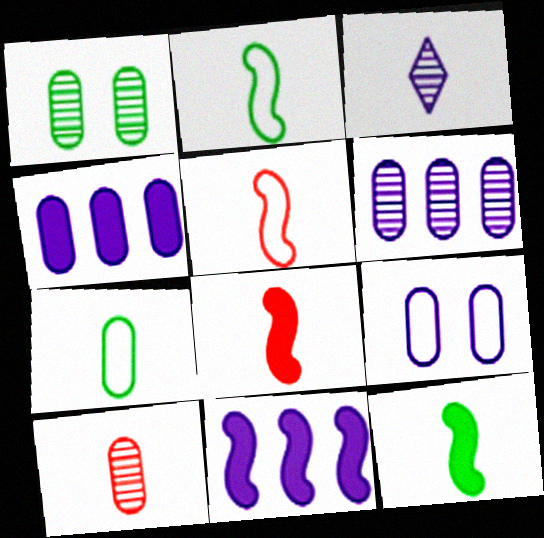[[1, 6, 10], 
[3, 7, 8], 
[3, 9, 11]]